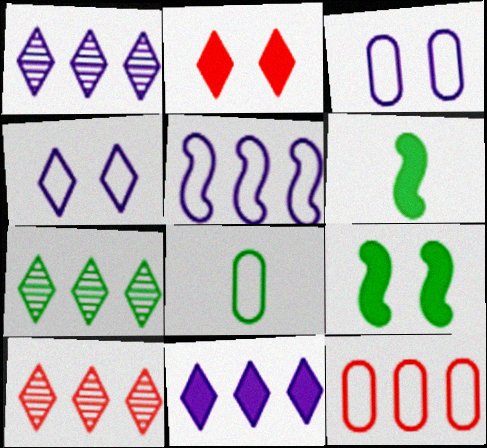[[1, 7, 10], 
[3, 6, 10], 
[3, 8, 12], 
[7, 8, 9]]